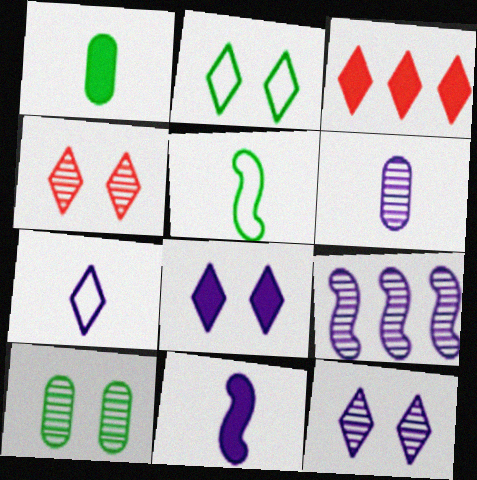[[2, 4, 8], 
[6, 7, 11], 
[6, 9, 12]]